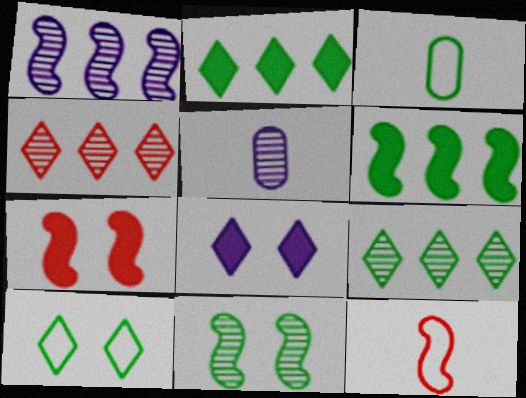[[2, 3, 11], 
[4, 5, 11]]